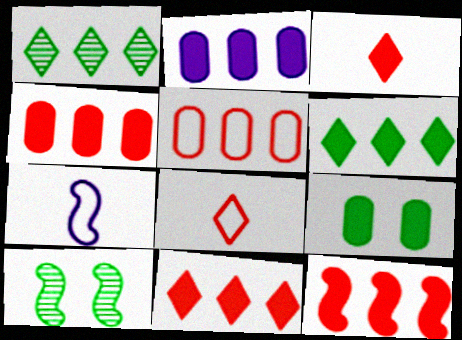[[2, 6, 12], 
[2, 8, 10], 
[4, 11, 12], 
[7, 10, 12]]